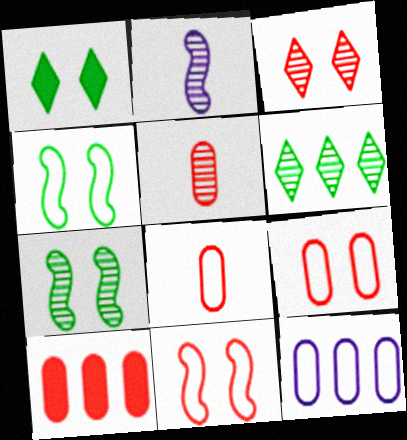[[5, 9, 10]]